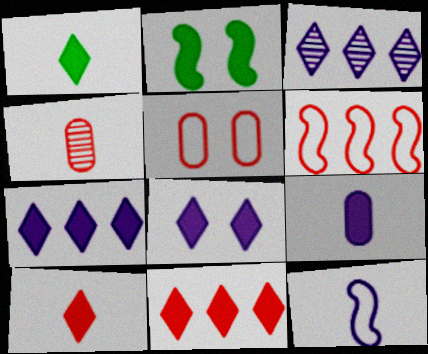[[1, 4, 12], 
[1, 8, 11], 
[2, 9, 11]]